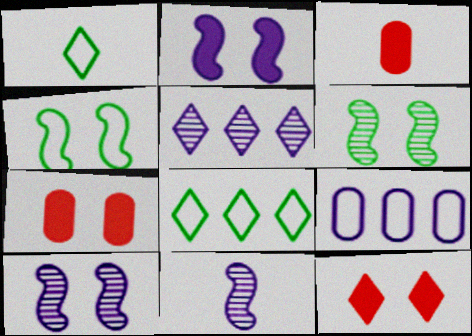[[1, 3, 11], 
[1, 5, 12], 
[3, 4, 5], 
[3, 8, 10], 
[7, 8, 11]]